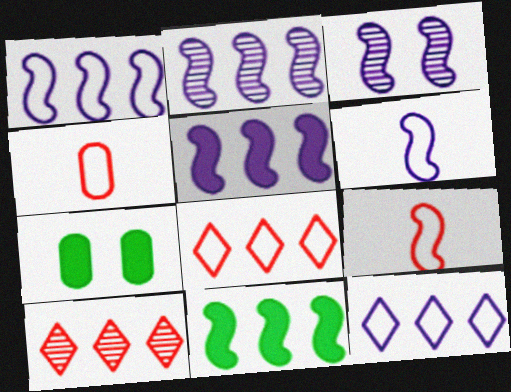[[1, 2, 5], 
[3, 5, 6], 
[3, 9, 11], 
[6, 7, 10]]